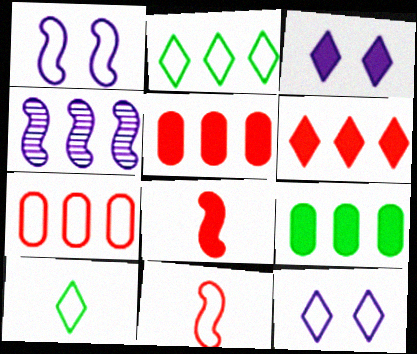[[1, 7, 10], 
[2, 4, 5], 
[3, 8, 9]]